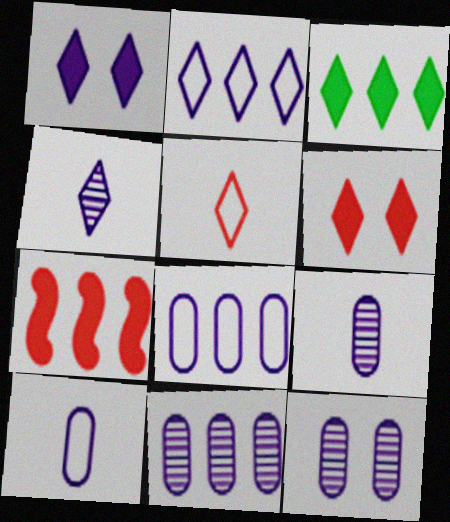[[1, 2, 4], 
[9, 11, 12]]